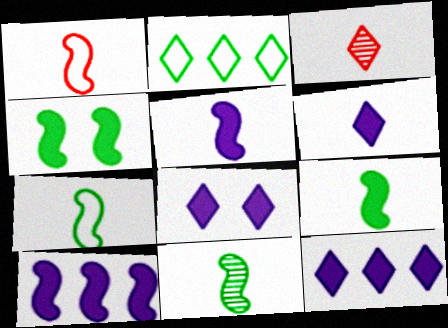[[1, 5, 11], 
[2, 3, 8], 
[6, 8, 12], 
[7, 9, 11]]